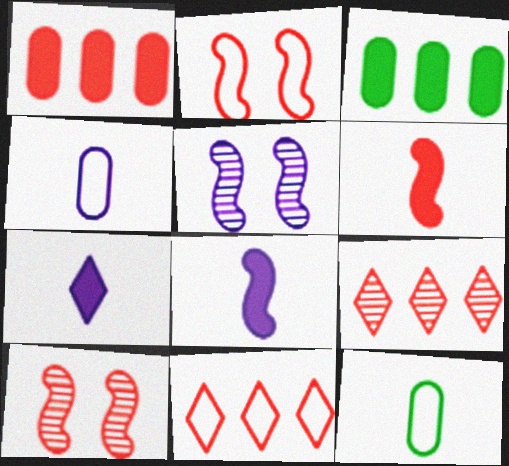[]